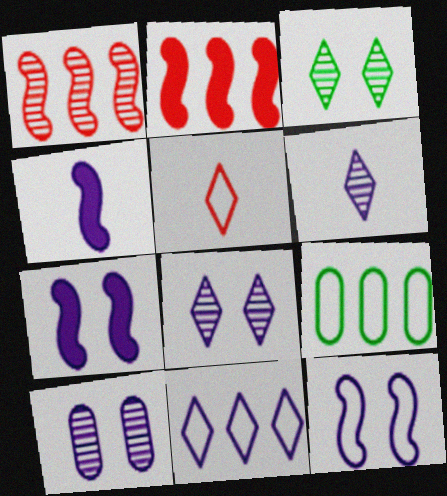[[4, 10, 11], 
[5, 9, 12]]